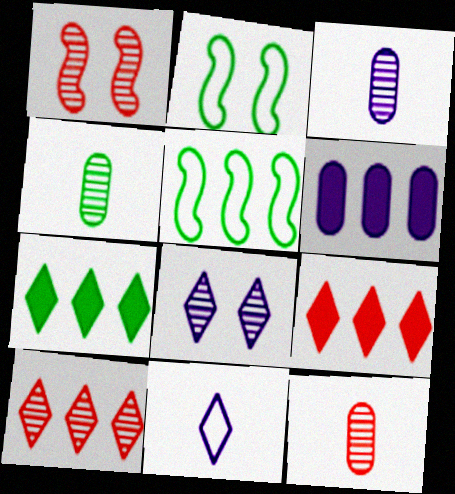[[1, 10, 12], 
[2, 3, 9], 
[2, 4, 7], 
[3, 4, 12], 
[5, 6, 10]]